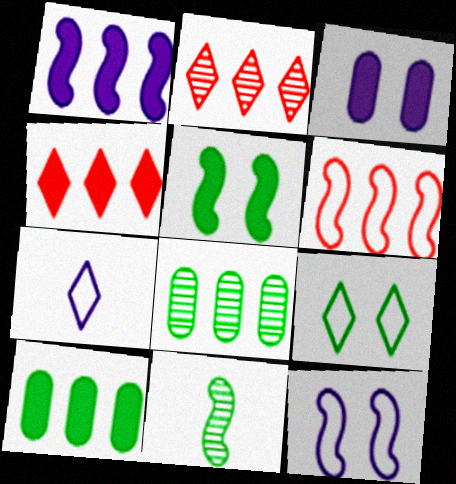[[1, 4, 10], 
[9, 10, 11]]